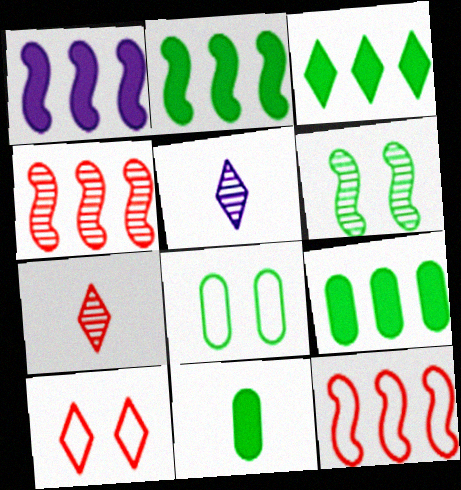[[1, 7, 8], 
[2, 3, 9], 
[3, 5, 10]]